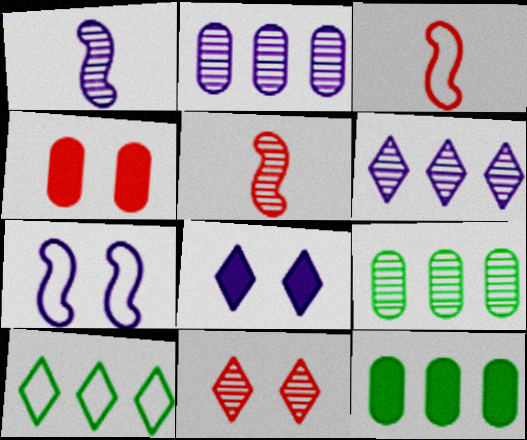[[1, 4, 10], 
[1, 9, 11], 
[3, 8, 9]]